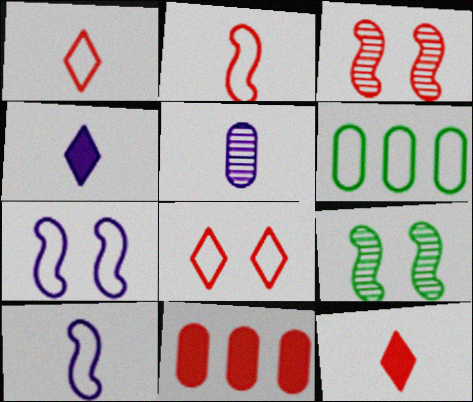[[1, 3, 11], 
[1, 6, 7], 
[3, 4, 6], 
[4, 5, 10], 
[6, 8, 10]]